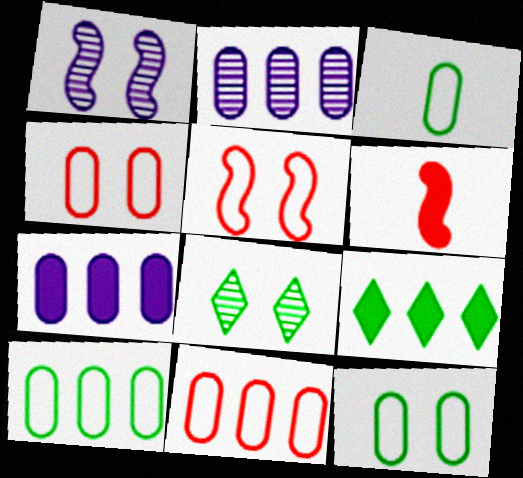[[3, 10, 12]]